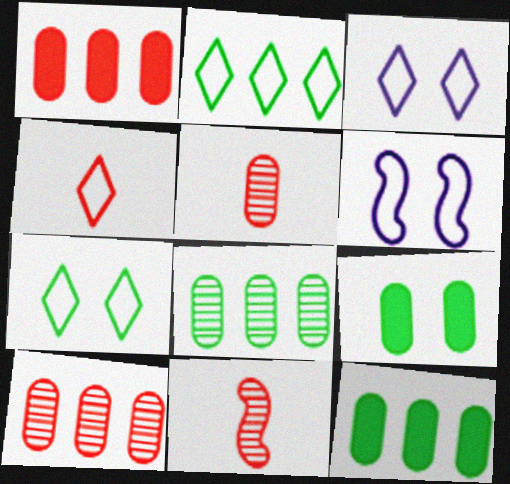[[2, 3, 4], 
[3, 11, 12]]